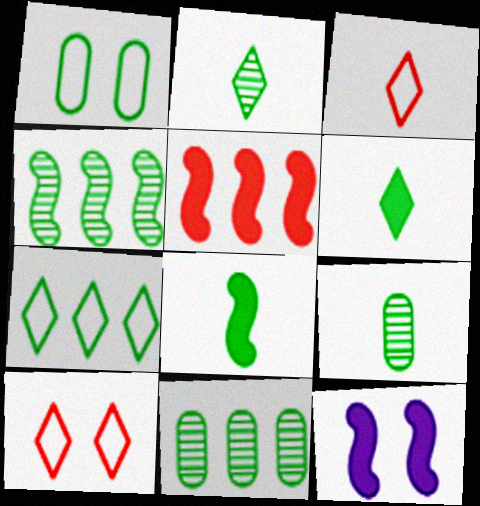[[1, 4, 6], 
[3, 11, 12], 
[5, 8, 12]]